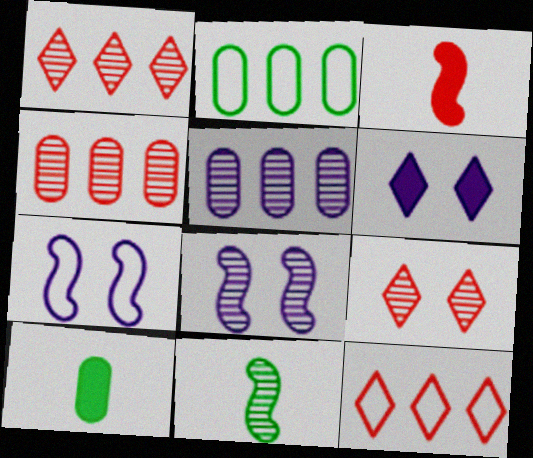[[1, 7, 10], 
[5, 9, 11], 
[8, 10, 12]]